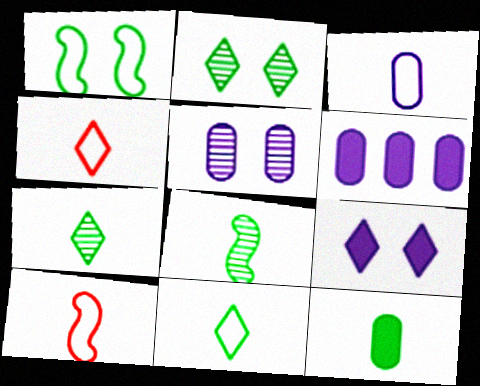[[2, 6, 10], 
[3, 5, 6], 
[3, 10, 11], 
[8, 11, 12]]